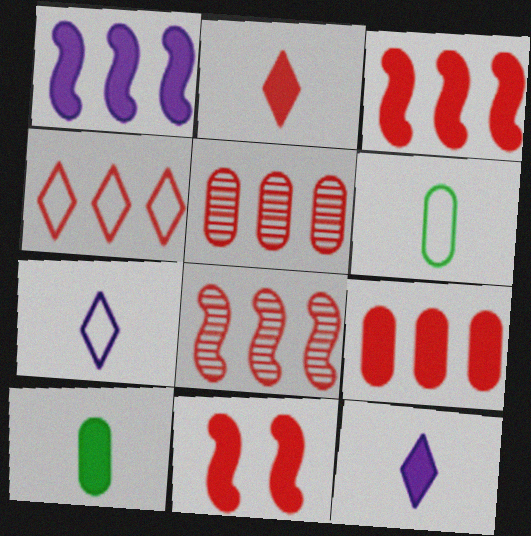[[2, 9, 11], 
[3, 4, 5], 
[4, 8, 9]]